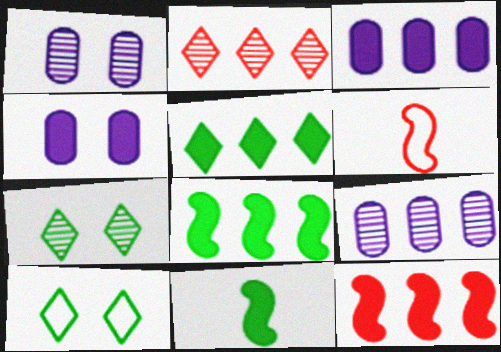[[1, 5, 6], 
[3, 5, 12], 
[3, 6, 7]]